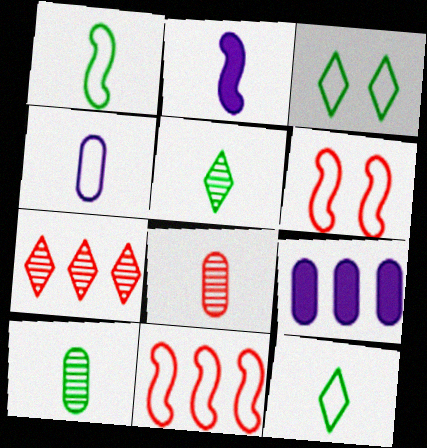[[2, 8, 12], 
[3, 4, 11], 
[5, 6, 9]]